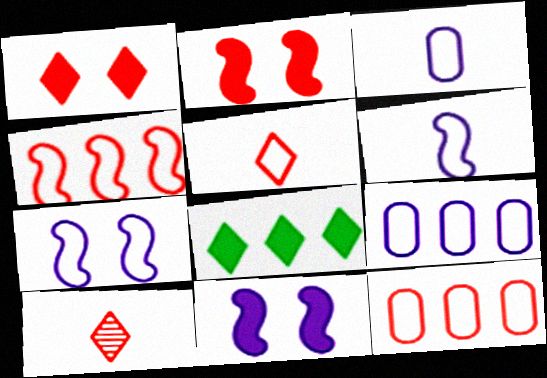[[2, 10, 12]]